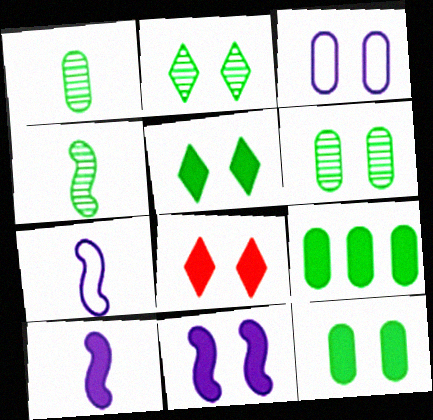[[8, 9, 10], 
[8, 11, 12]]